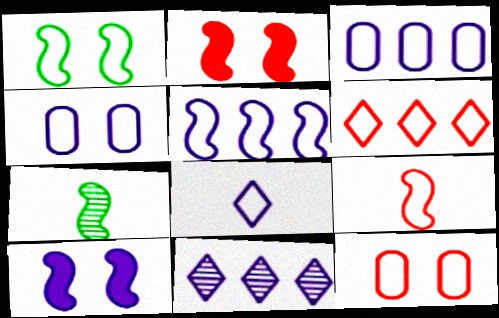[[1, 5, 9], 
[2, 5, 7], 
[4, 5, 8], 
[6, 9, 12]]